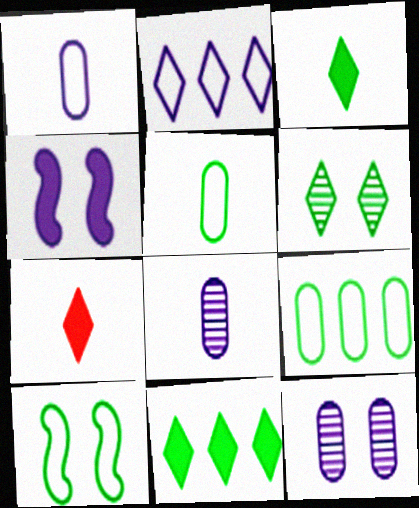[[2, 4, 8], 
[2, 6, 7]]